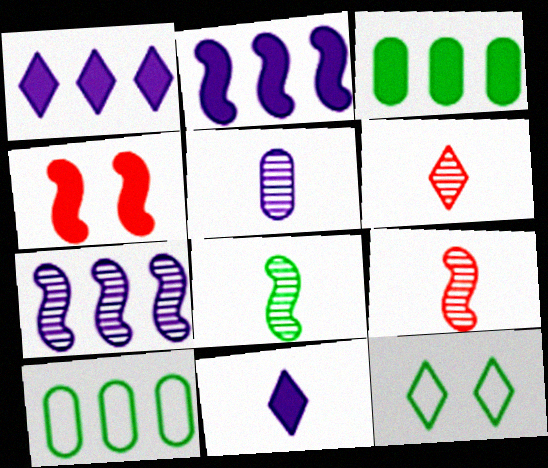[[1, 6, 12], 
[3, 4, 11], 
[3, 8, 12], 
[5, 6, 8]]